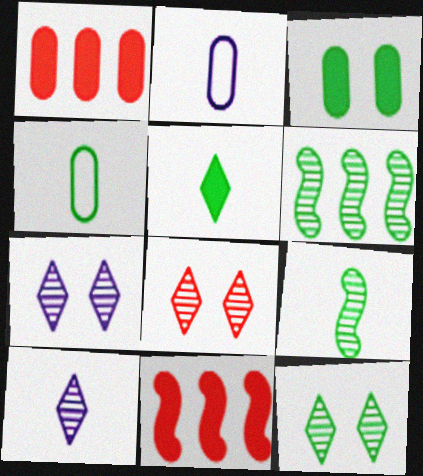[[2, 11, 12], 
[4, 5, 9], 
[4, 7, 11], 
[7, 8, 12]]